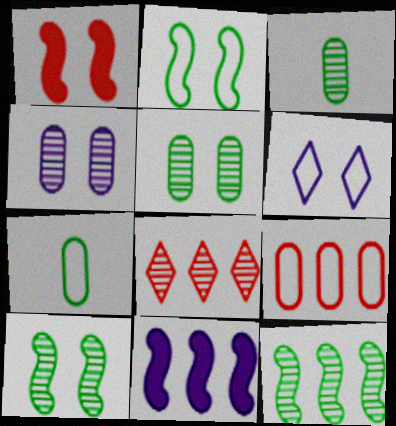[[1, 5, 6]]